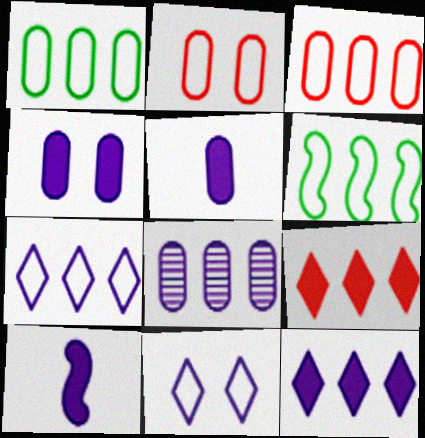[[3, 6, 7], 
[4, 10, 12], 
[6, 8, 9], 
[8, 10, 11]]